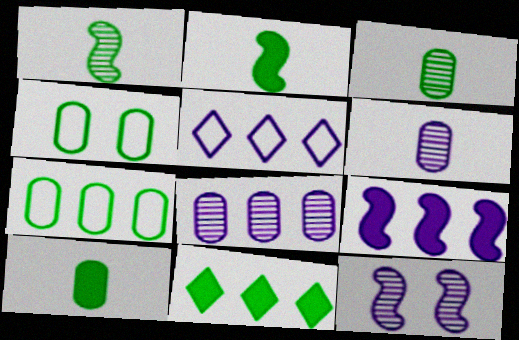[[1, 4, 11], 
[5, 8, 9]]